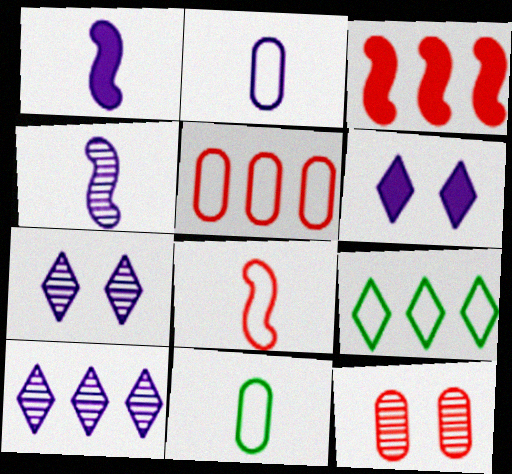[[1, 9, 12], 
[3, 7, 11]]